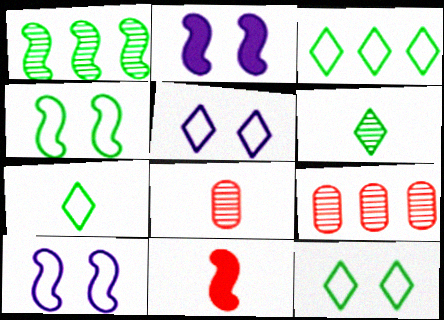[[1, 10, 11], 
[2, 3, 8], 
[2, 7, 9], 
[3, 7, 12]]